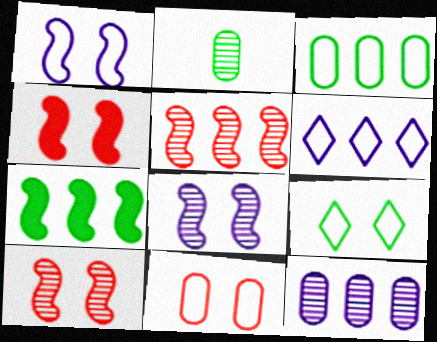[[1, 9, 11], 
[2, 4, 6], 
[2, 7, 9]]